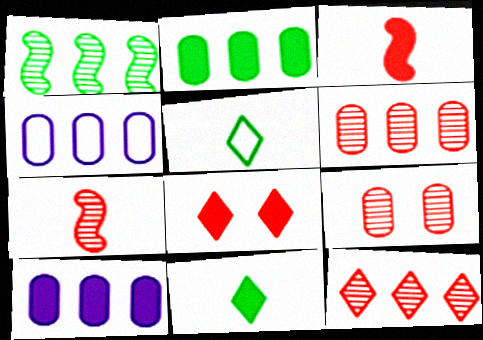[[2, 4, 6], 
[7, 9, 12]]